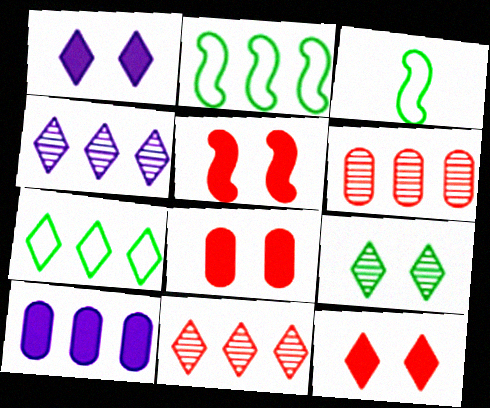[[1, 3, 6], 
[2, 10, 11], 
[3, 4, 8], 
[5, 8, 12]]